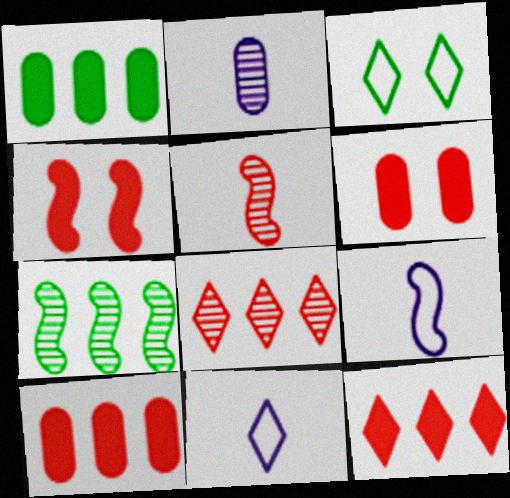[[4, 7, 9], 
[6, 7, 11]]